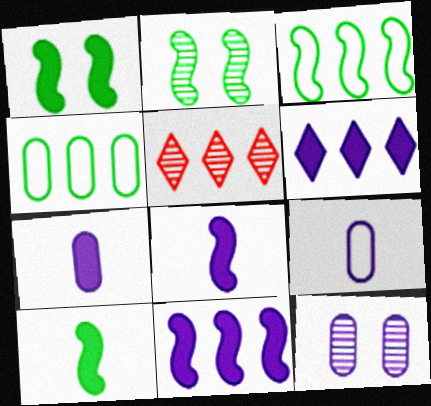[[1, 5, 9], 
[2, 3, 10], 
[4, 5, 11]]